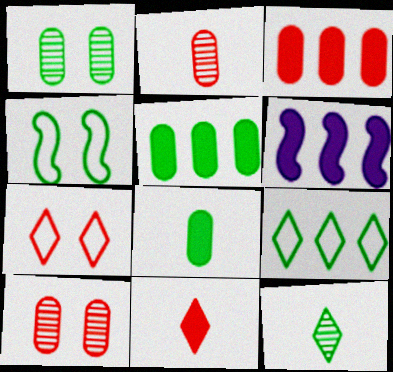[[4, 5, 12]]